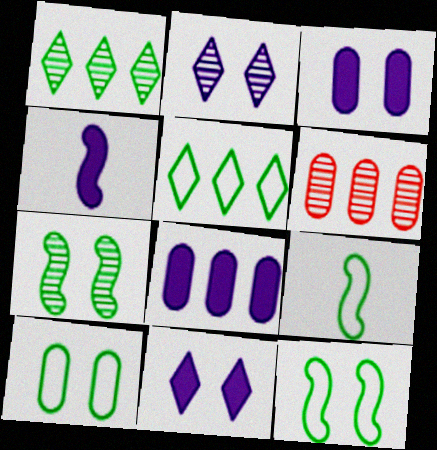[[4, 8, 11], 
[5, 9, 10], 
[6, 9, 11]]